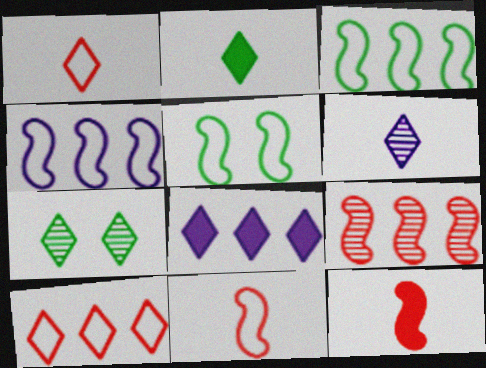[[1, 2, 6], 
[1, 7, 8], 
[4, 5, 11]]